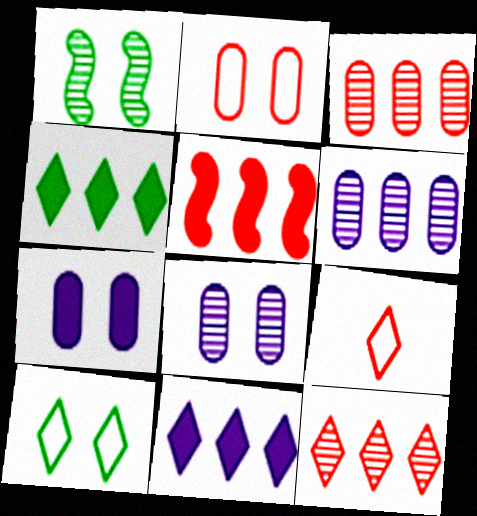[]